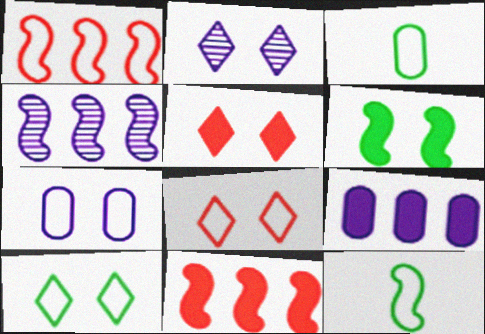[[2, 3, 11], 
[2, 5, 10], 
[3, 4, 5]]